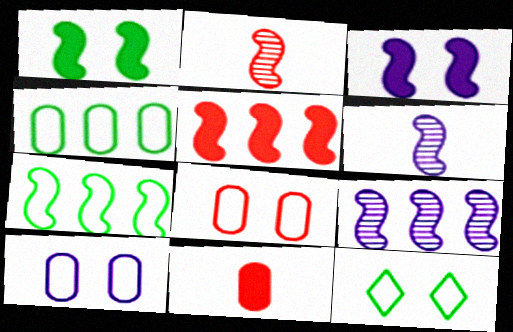[[2, 3, 7], 
[5, 7, 9], 
[9, 11, 12]]